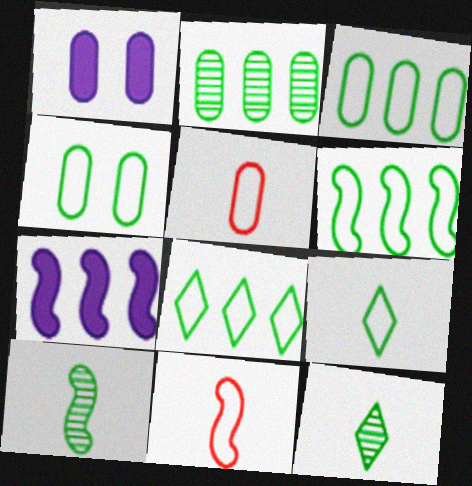[[1, 2, 5], 
[3, 6, 8], 
[4, 6, 9]]